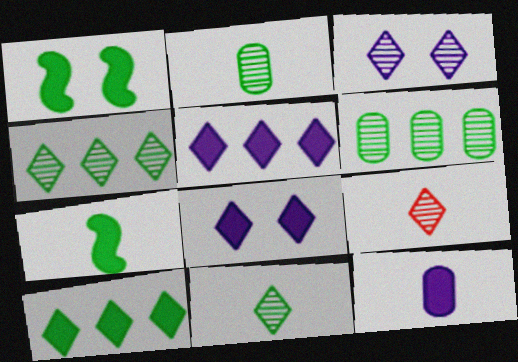[[3, 4, 9]]